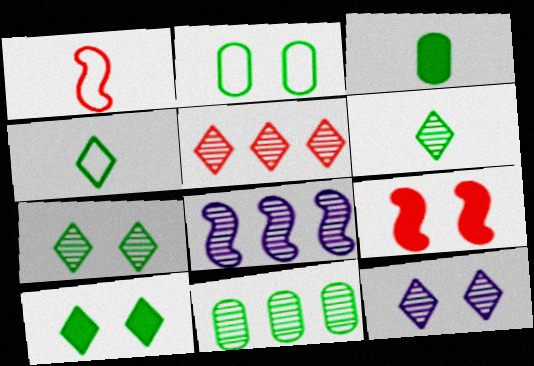[[2, 3, 11], 
[2, 9, 12], 
[5, 6, 12], 
[5, 8, 11]]